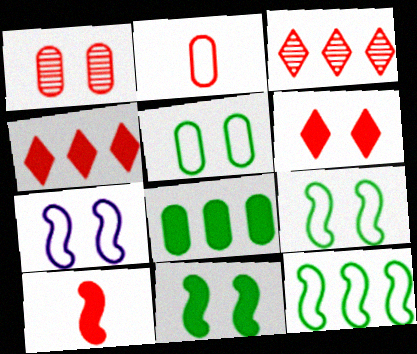[]